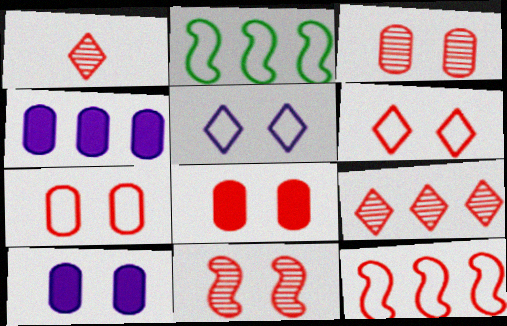[[1, 2, 10], 
[1, 8, 12], 
[2, 4, 9], 
[3, 7, 8], 
[6, 8, 11]]